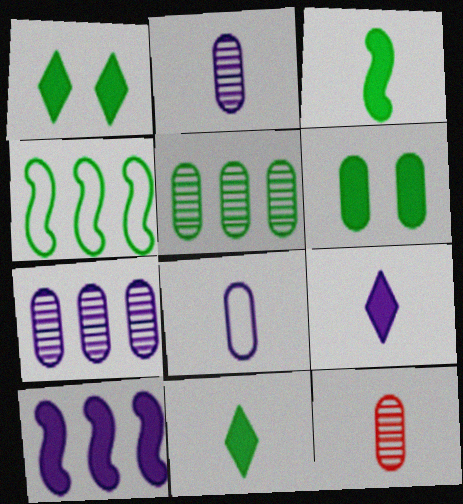[]